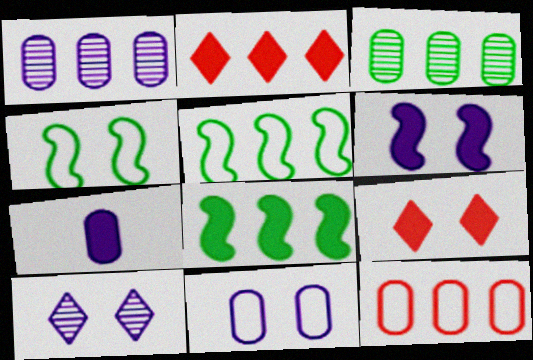[[1, 2, 5], 
[1, 7, 11], 
[6, 10, 11], 
[7, 8, 9]]